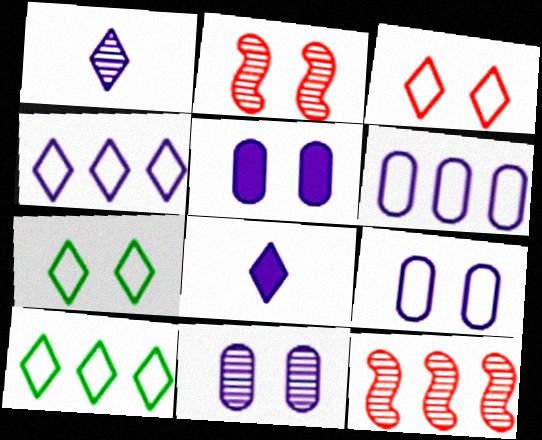[[2, 5, 7], 
[5, 9, 11]]